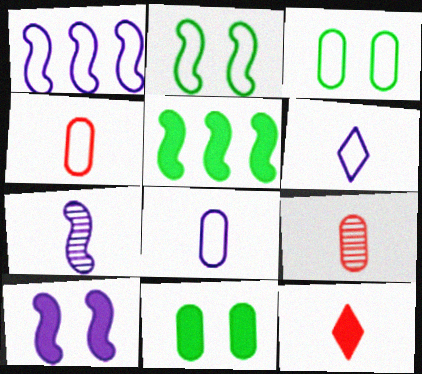[[1, 7, 10]]